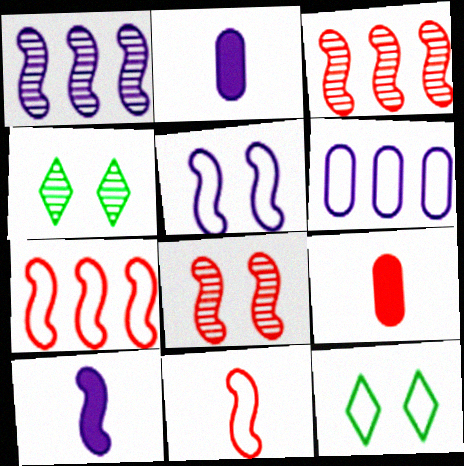[[1, 5, 10], 
[1, 9, 12], 
[2, 3, 12], 
[2, 4, 7], 
[6, 11, 12]]